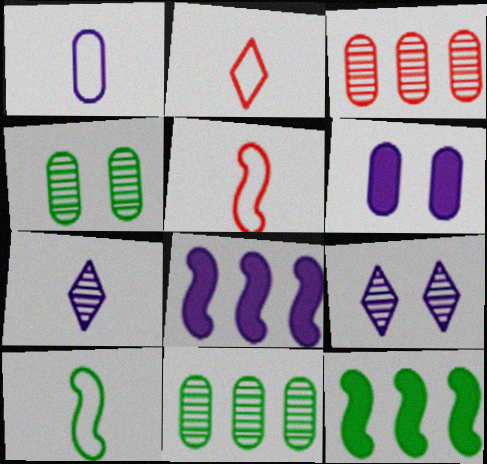[[1, 2, 10], 
[1, 8, 9], 
[2, 4, 8]]